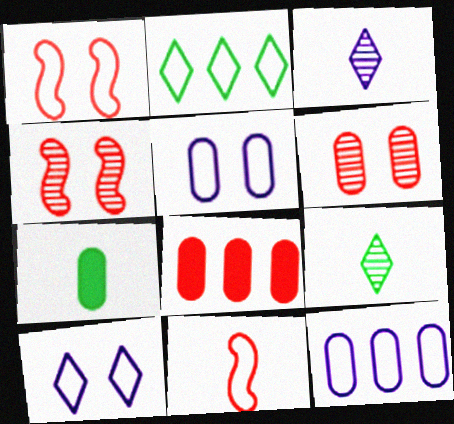[[2, 5, 11], 
[3, 7, 11], 
[6, 7, 12]]